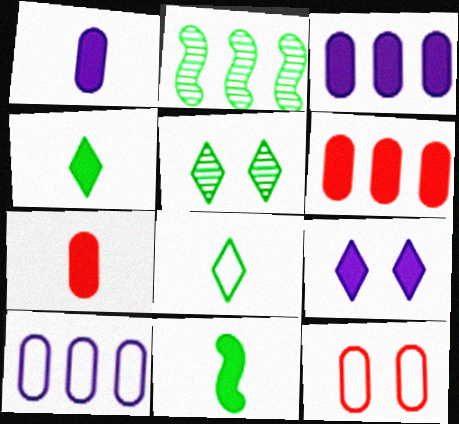[[6, 9, 11]]